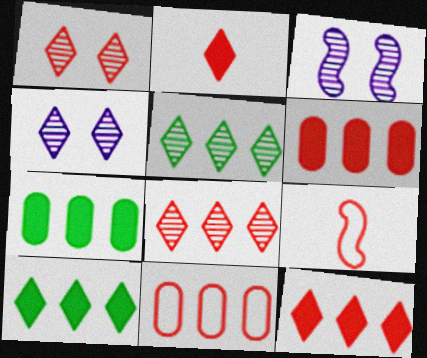[[1, 6, 9], 
[4, 7, 9]]